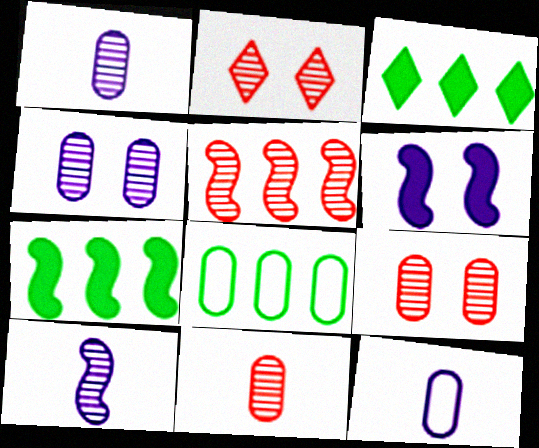[[2, 5, 11], 
[2, 7, 12]]